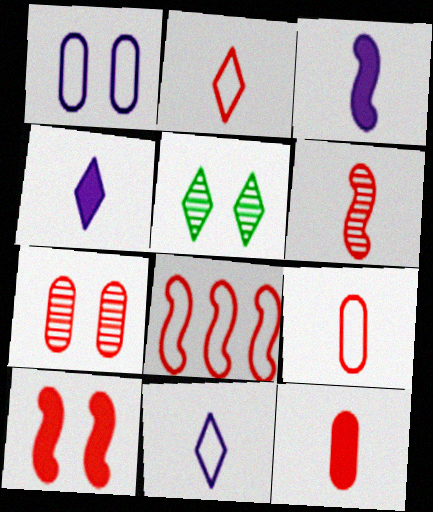[[1, 5, 10], 
[2, 6, 12], 
[6, 8, 10]]